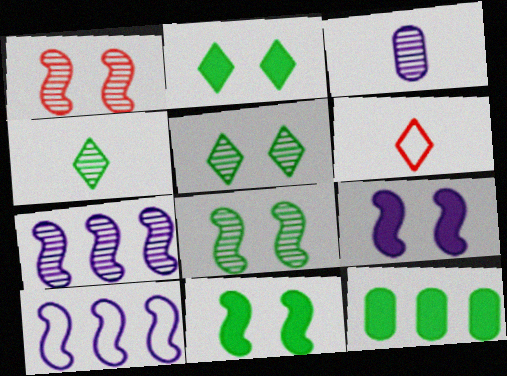[]